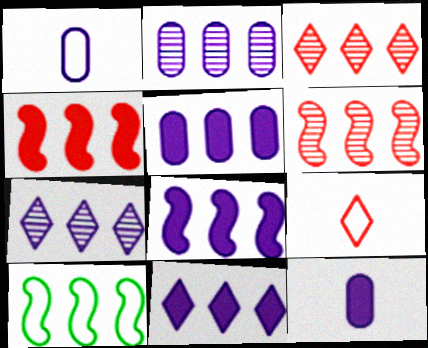[[3, 5, 10], 
[5, 8, 11], 
[6, 8, 10]]